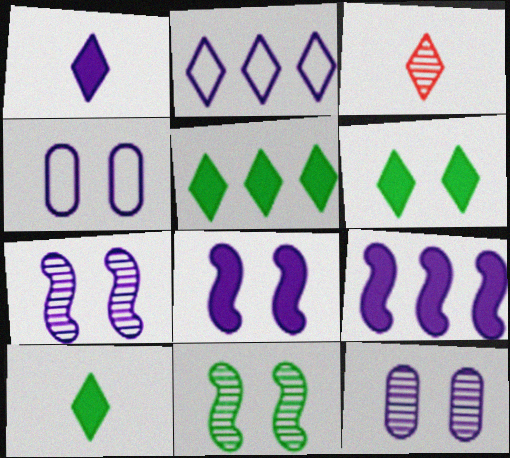[[2, 3, 6], 
[5, 6, 10]]